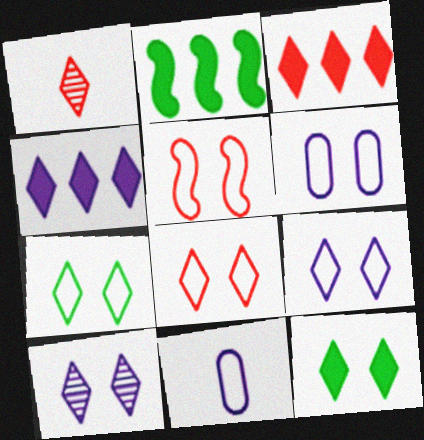[[1, 2, 6], 
[1, 3, 8], 
[1, 4, 7], 
[5, 6, 7], 
[7, 8, 9], 
[8, 10, 12]]